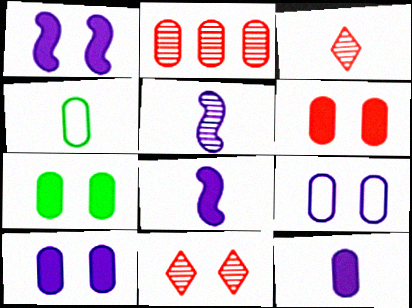[[2, 4, 10], 
[3, 4, 8], 
[6, 7, 10]]